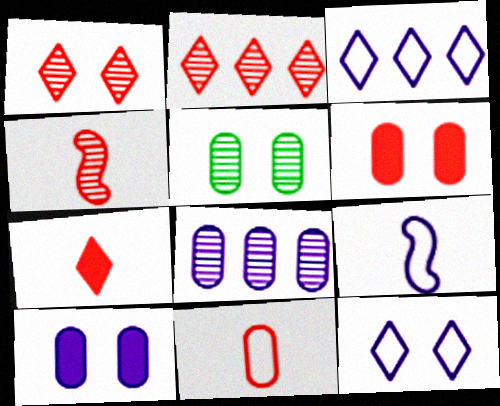[[4, 7, 11]]